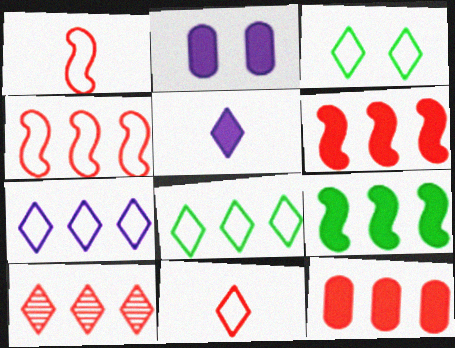[[3, 5, 10], 
[3, 7, 11], 
[4, 10, 12]]